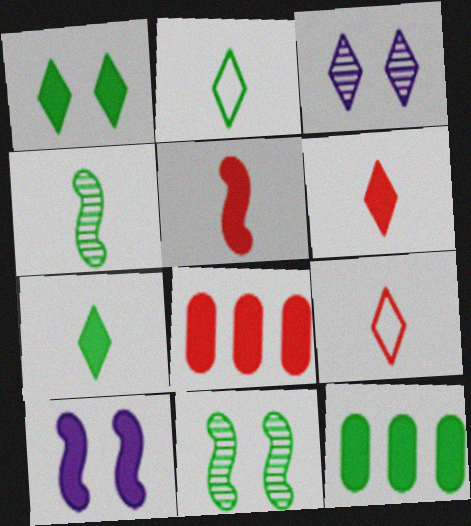[[2, 11, 12], 
[6, 10, 12], 
[7, 8, 10]]